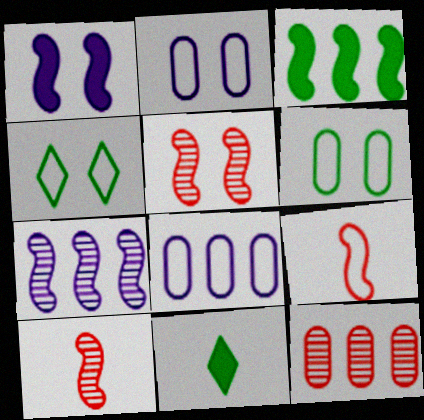[[4, 8, 9], 
[5, 8, 11]]